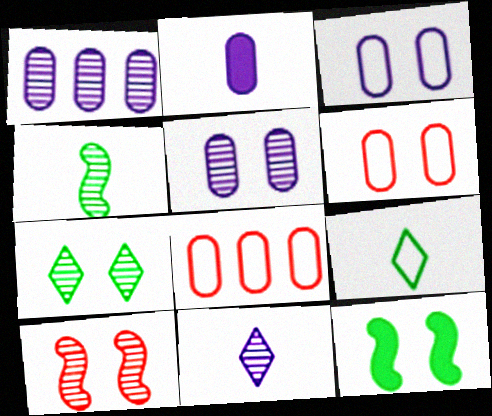[[1, 2, 3], 
[5, 7, 10], 
[8, 11, 12]]